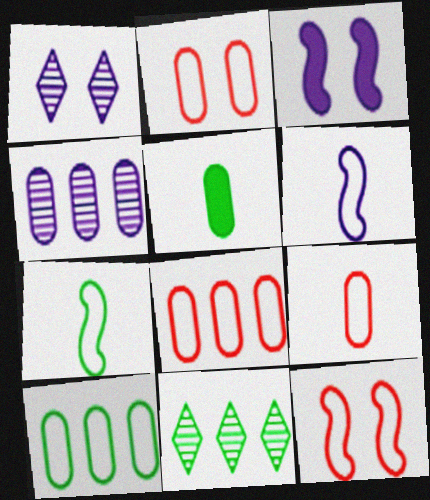[[2, 4, 5], 
[2, 8, 9], 
[3, 9, 11]]